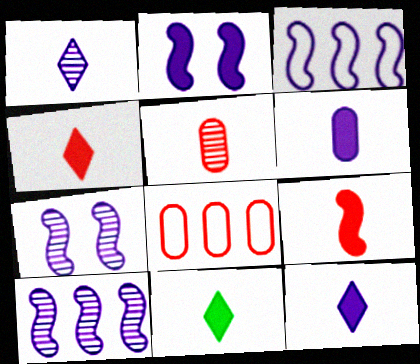[[4, 11, 12], 
[6, 9, 11], 
[7, 8, 11]]